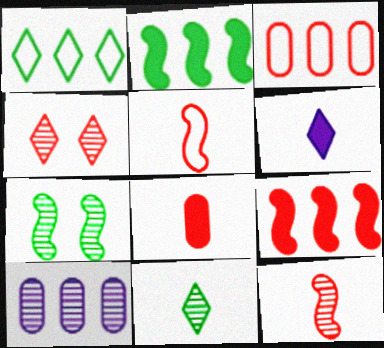[[1, 4, 6], 
[1, 9, 10], 
[3, 6, 7]]